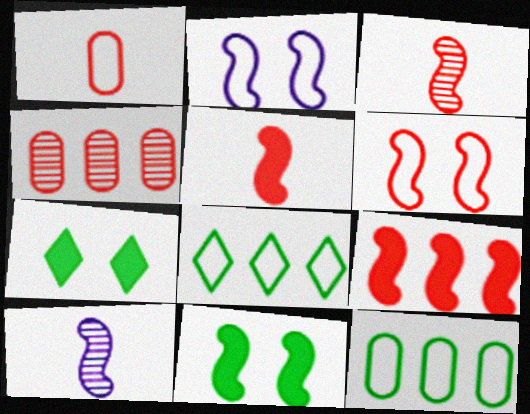[[1, 2, 8], 
[3, 6, 9]]